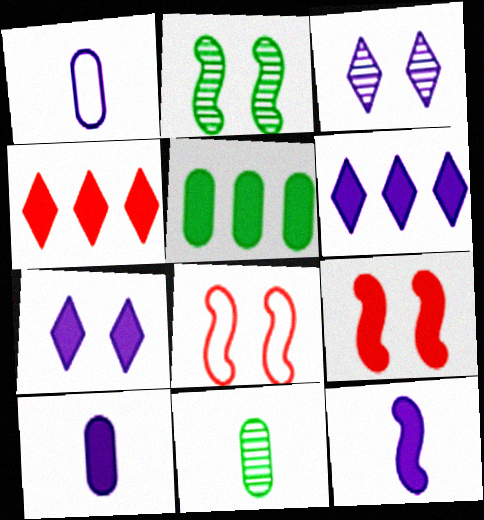[[1, 2, 4], 
[6, 8, 11]]